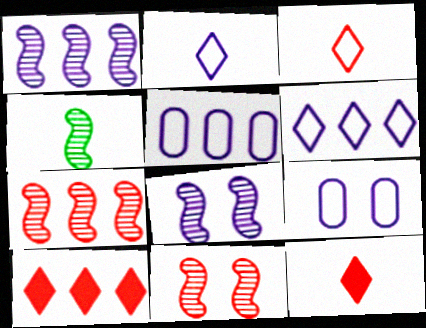[[1, 4, 11], 
[4, 7, 8], 
[4, 9, 10]]